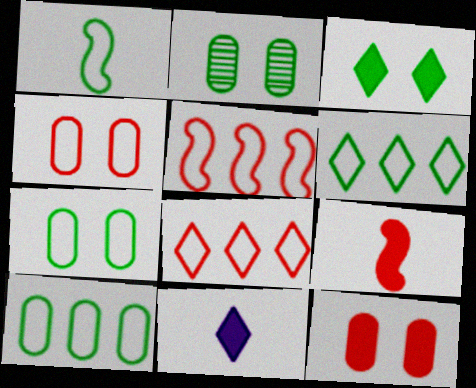[[1, 6, 7], 
[2, 5, 11]]